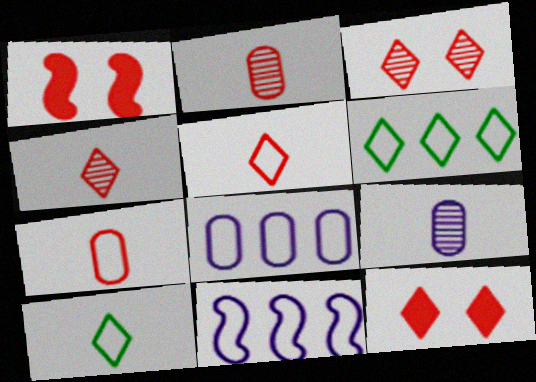[[1, 6, 9]]